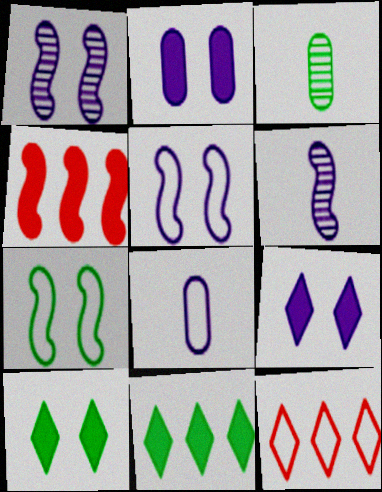[[3, 7, 11], 
[4, 6, 7], 
[7, 8, 12]]